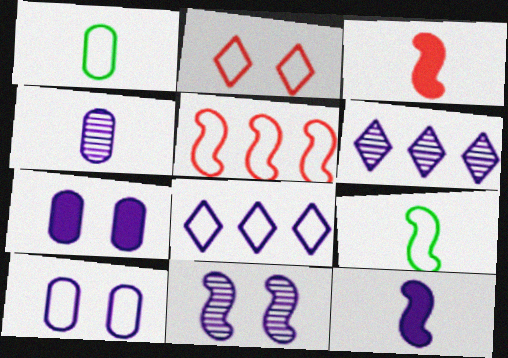[[4, 6, 11], 
[6, 10, 12]]